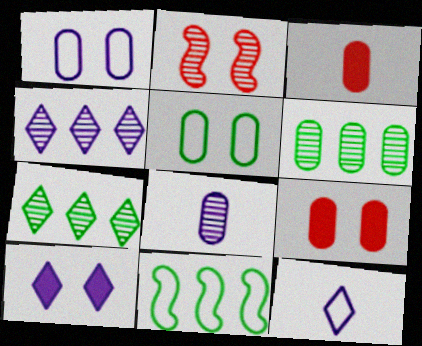[[1, 3, 6], 
[2, 5, 10], 
[2, 7, 8], 
[4, 10, 12]]